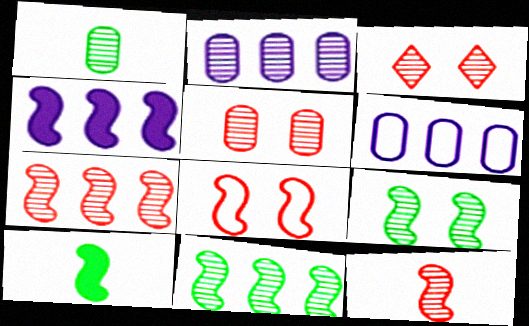[[1, 2, 5], 
[3, 6, 10]]